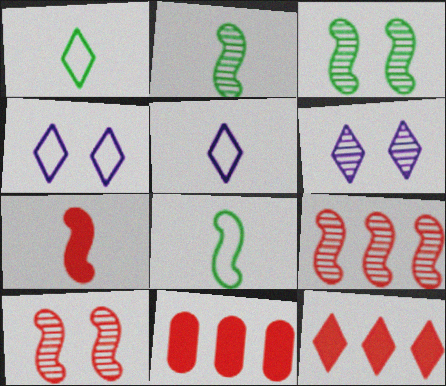[[1, 6, 12], 
[2, 4, 11], 
[3, 5, 11], 
[6, 8, 11]]